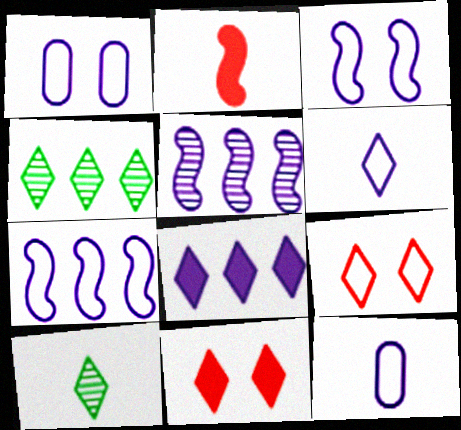[[1, 2, 4], 
[1, 6, 7], 
[2, 10, 12], 
[4, 6, 11], 
[8, 9, 10]]